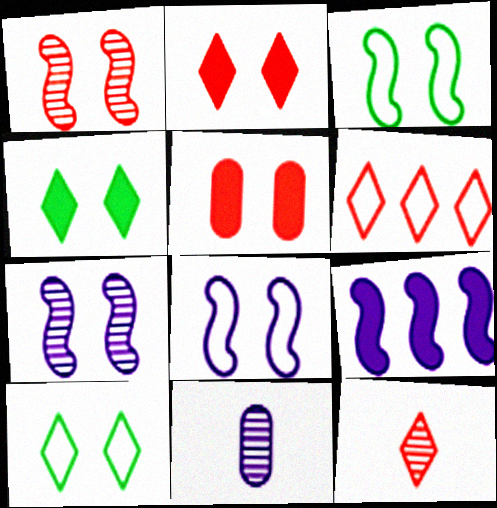[[2, 6, 12], 
[5, 7, 10]]